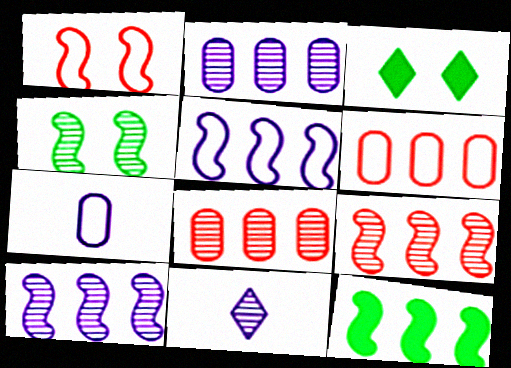[[3, 7, 9], 
[4, 8, 11], 
[5, 9, 12]]